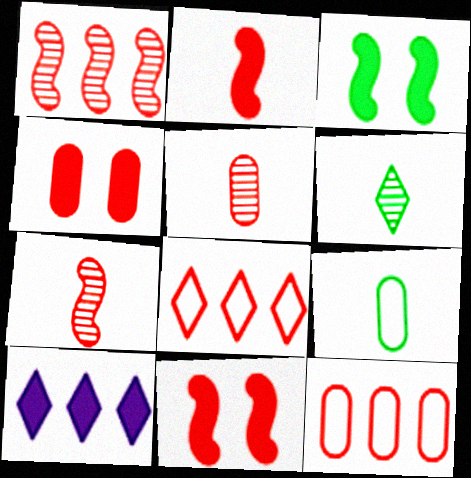[[4, 5, 12], 
[4, 7, 8], 
[5, 8, 11]]